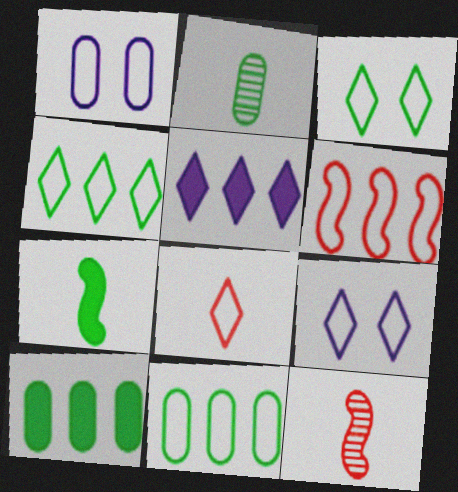[[4, 8, 9], 
[9, 10, 12]]